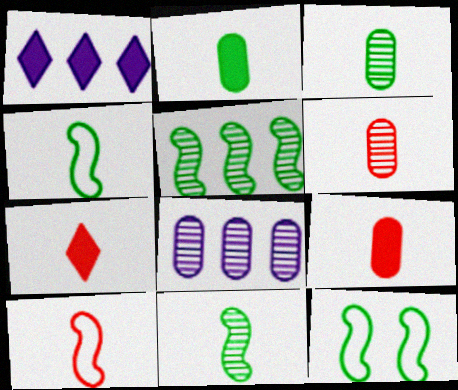[[1, 6, 12], 
[6, 7, 10], 
[7, 8, 12]]